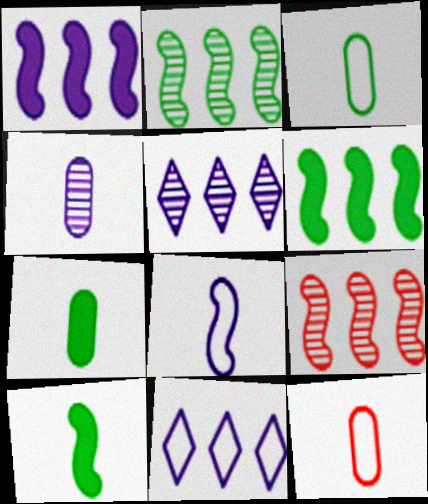[[4, 7, 12]]